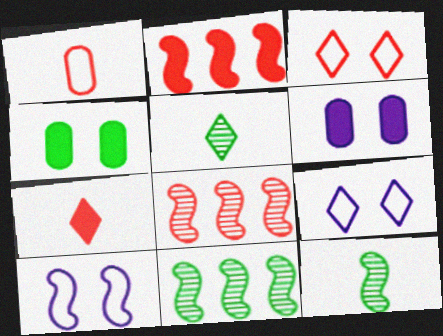[[2, 10, 12]]